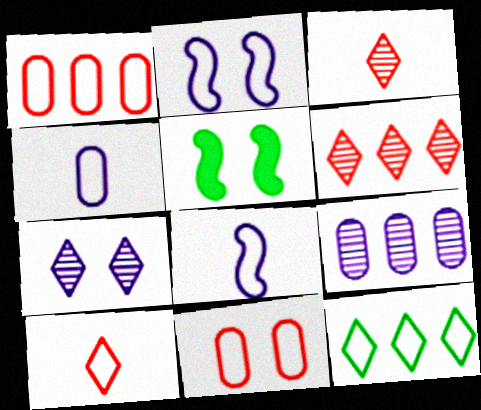[[4, 5, 6], 
[5, 7, 11], 
[5, 9, 10], 
[8, 11, 12]]